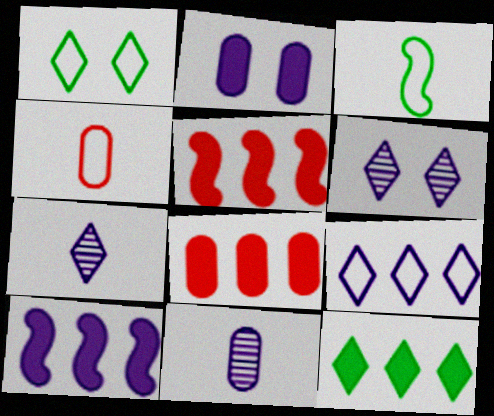[[1, 5, 11], 
[3, 6, 8], 
[8, 10, 12]]